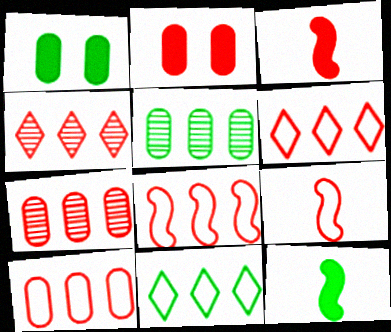[[2, 4, 9], 
[6, 8, 10]]